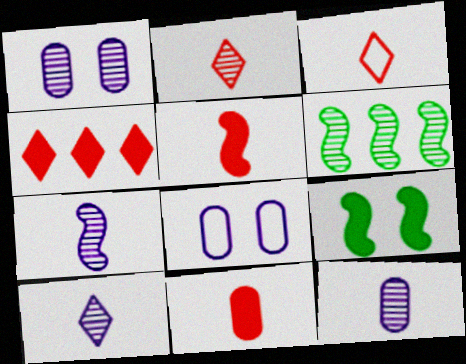[[1, 2, 6], 
[7, 10, 12]]